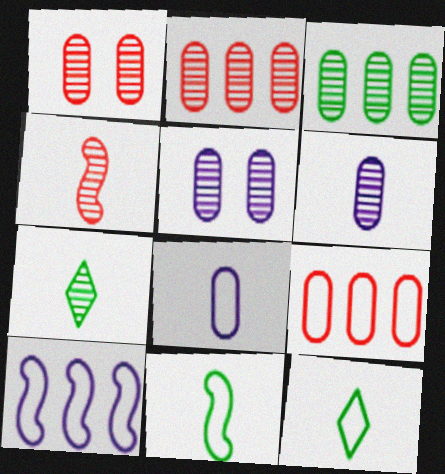[[1, 3, 6], 
[4, 6, 7]]